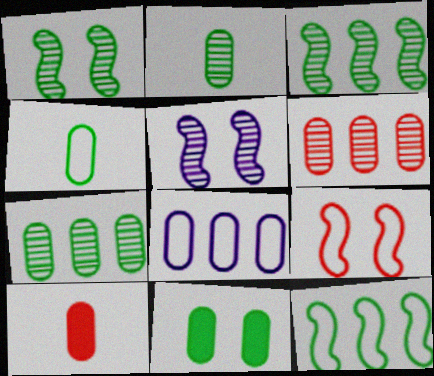[[4, 7, 11]]